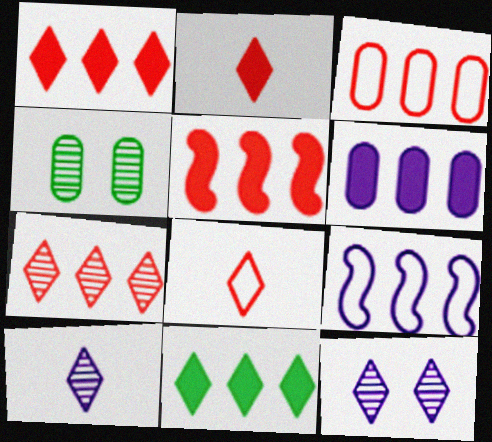[[2, 4, 9], 
[3, 5, 7], 
[5, 6, 11], 
[8, 11, 12]]